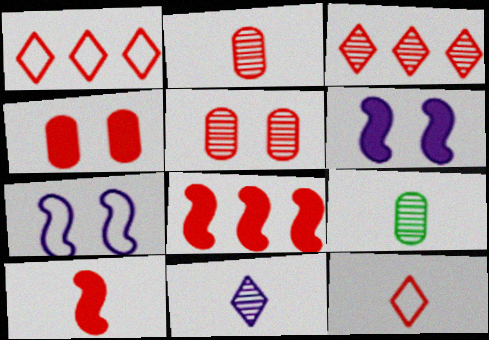[[1, 5, 10], 
[1, 6, 9], 
[2, 10, 12], 
[5, 8, 12]]